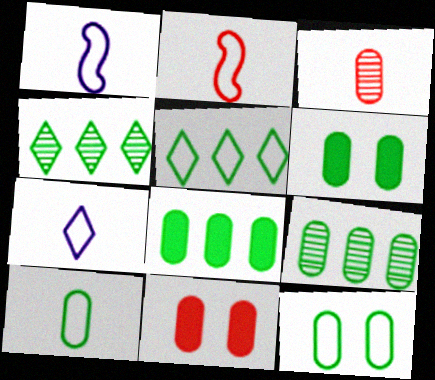[[1, 4, 11], 
[2, 7, 10], 
[6, 9, 10]]